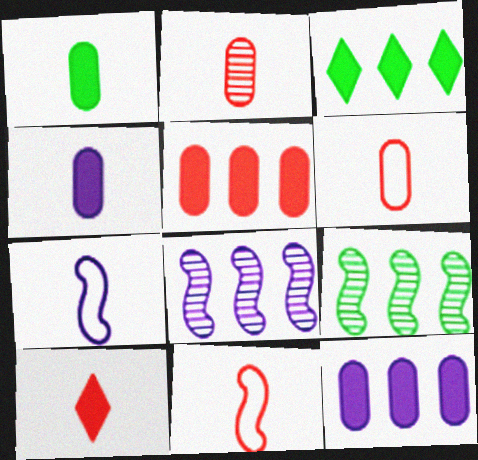[[2, 10, 11]]